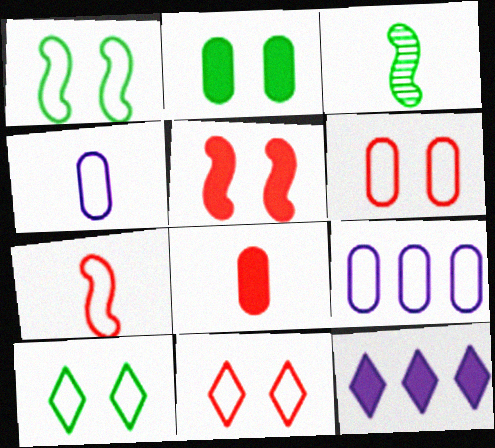[[3, 6, 12], 
[7, 9, 10]]